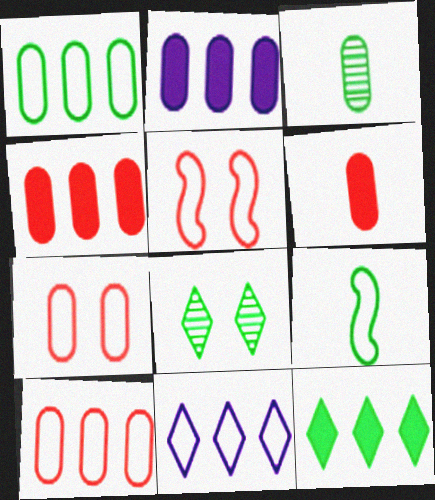[[2, 3, 7], 
[7, 9, 11]]